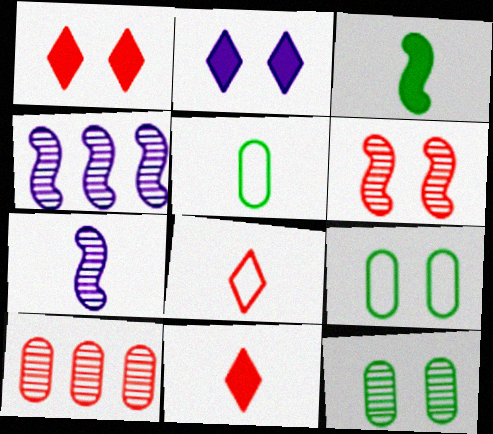[[1, 4, 5], 
[2, 6, 9], 
[4, 9, 11], 
[5, 7, 11]]